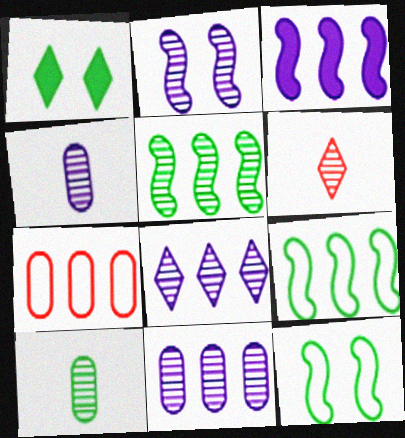[[1, 9, 10], 
[2, 4, 8]]